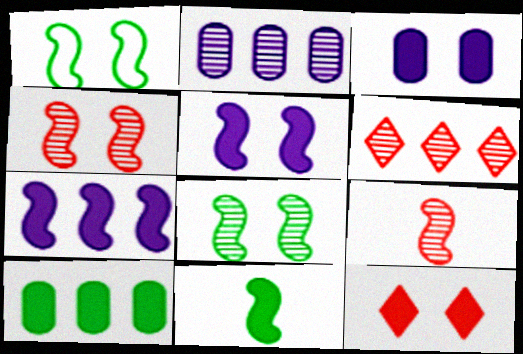[[1, 4, 5], 
[1, 7, 9]]